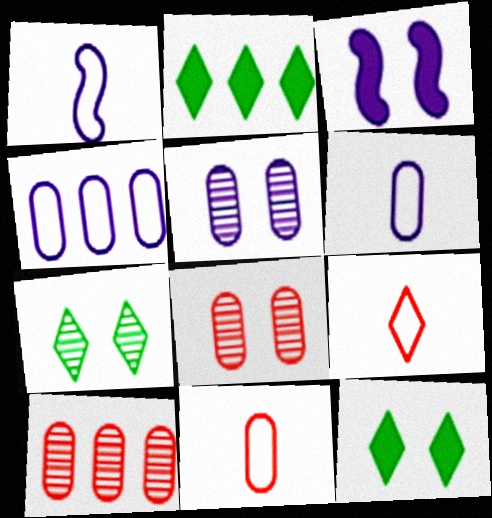[[1, 2, 8], 
[1, 10, 12]]